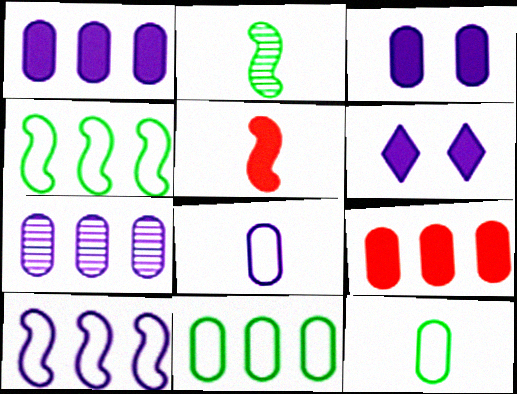[[3, 7, 8], 
[7, 9, 11]]